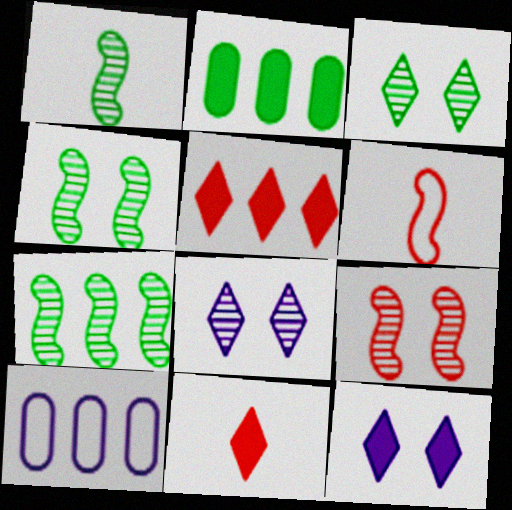[[1, 4, 7], 
[2, 6, 8], 
[4, 10, 11], 
[5, 7, 10]]